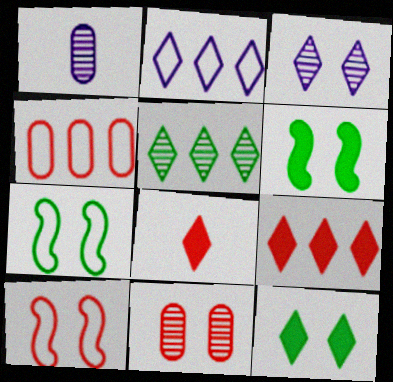[[1, 7, 9], 
[2, 5, 9]]